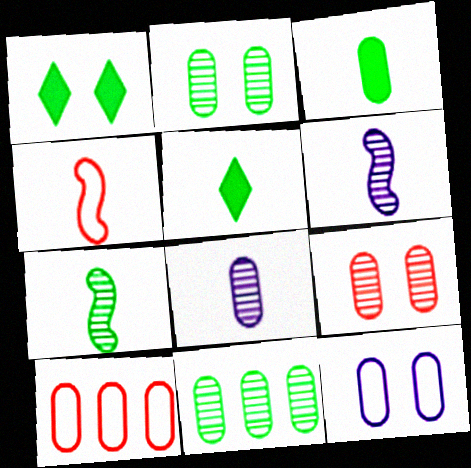[[1, 6, 10], 
[4, 5, 8], 
[8, 9, 11]]